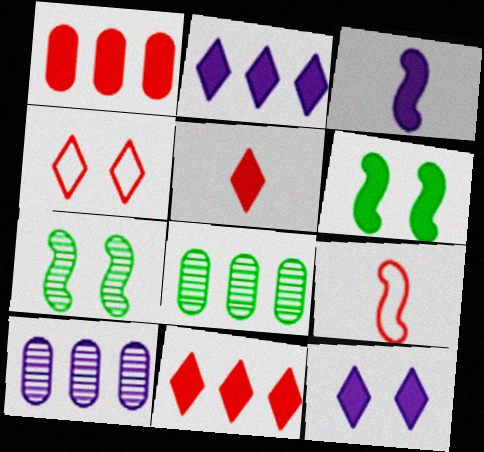[[3, 4, 8], 
[8, 9, 12]]